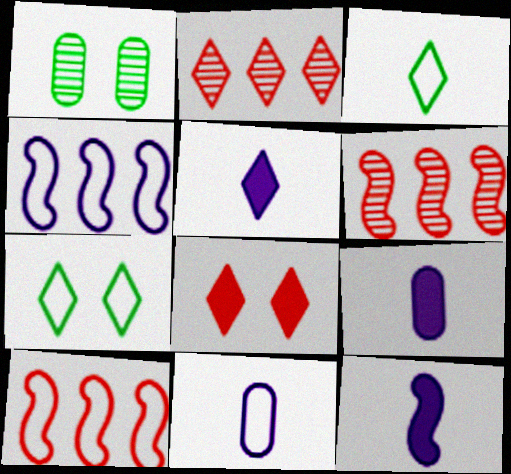[[1, 5, 10], 
[2, 5, 7], 
[5, 9, 12], 
[6, 7, 9], 
[7, 10, 11]]